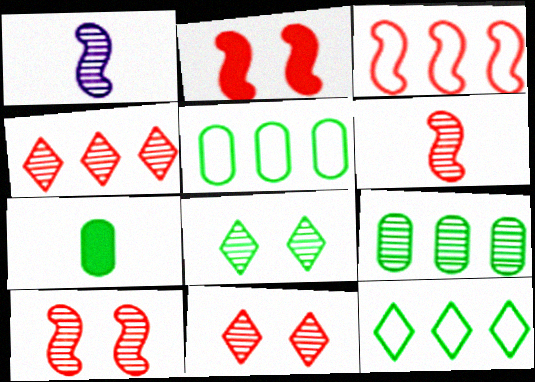[[1, 9, 11], 
[2, 3, 6]]